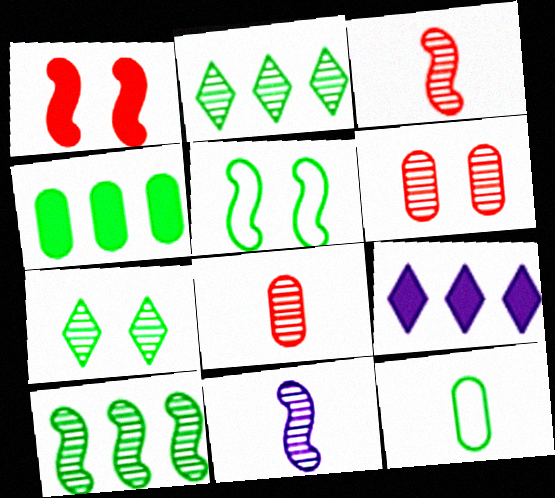[[2, 6, 11], 
[5, 8, 9]]